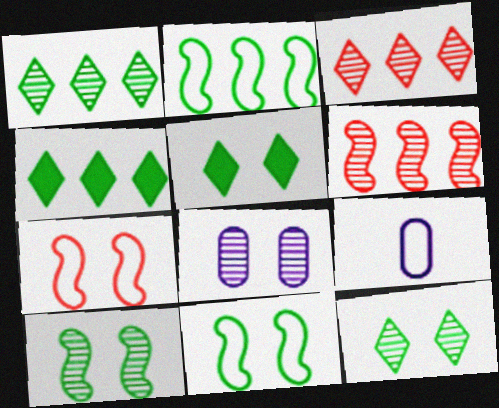[[5, 6, 9], 
[5, 7, 8]]